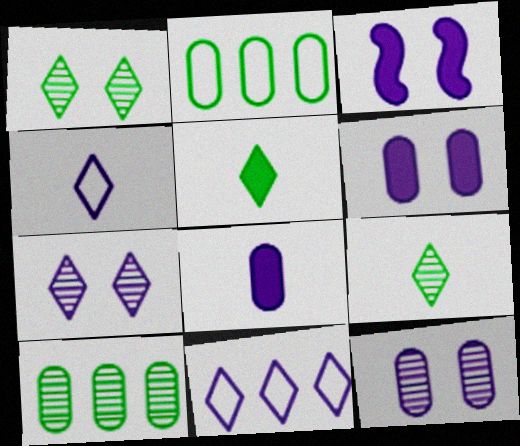[]